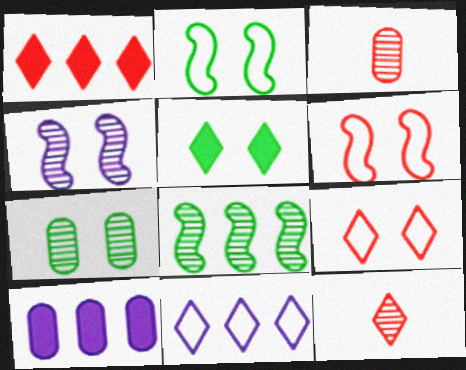[[1, 3, 6], 
[1, 9, 12], 
[2, 5, 7], 
[2, 10, 12], 
[5, 11, 12]]